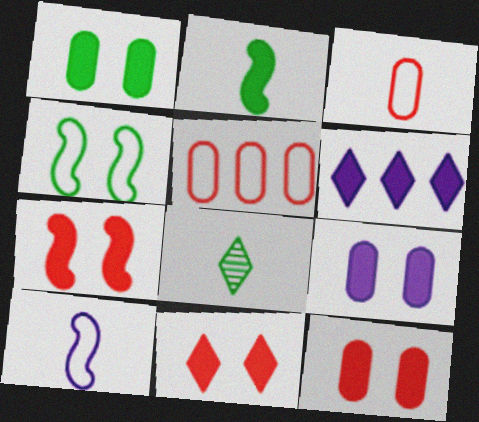[[1, 9, 12], 
[2, 6, 12], 
[7, 11, 12]]